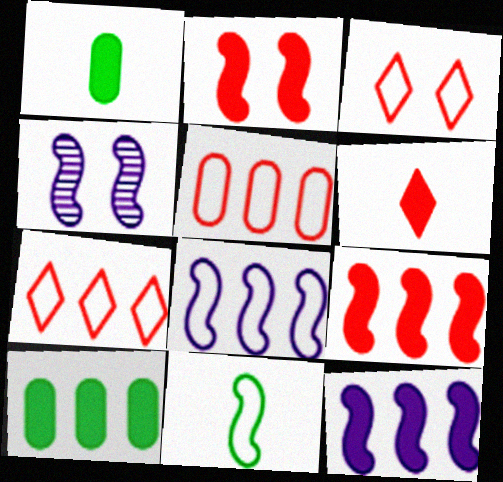[[1, 4, 7], 
[4, 9, 11]]